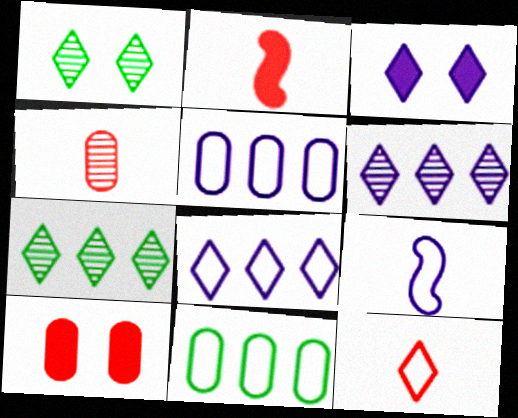[[1, 2, 5], 
[2, 4, 12], 
[3, 7, 12], 
[7, 9, 10]]